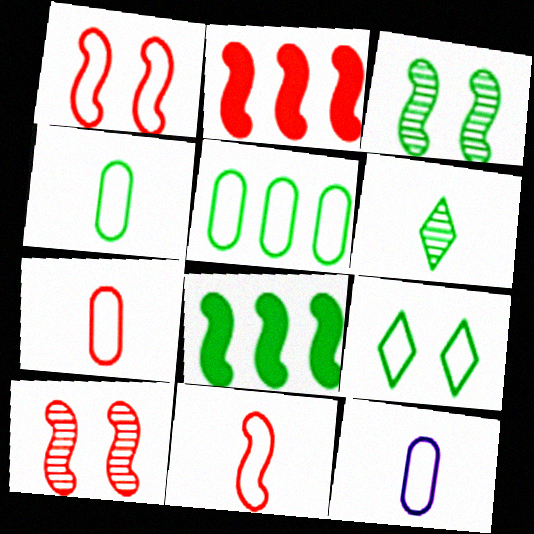[[2, 10, 11], 
[4, 7, 12]]